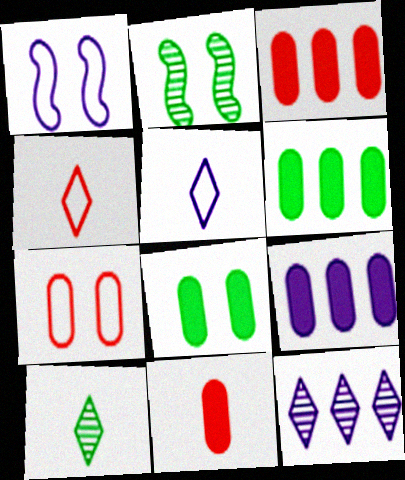[[1, 3, 10], 
[2, 3, 5], 
[2, 4, 9], 
[3, 6, 9], 
[8, 9, 11]]